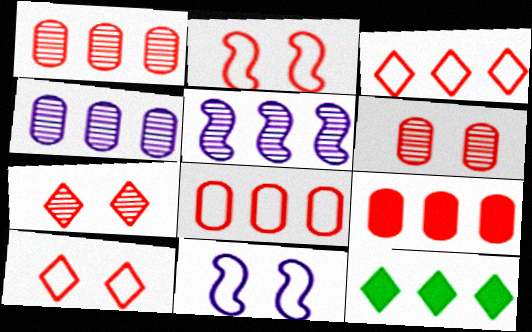[[1, 8, 9], 
[5, 8, 12]]